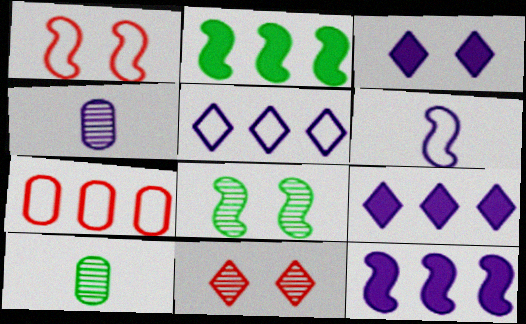[[1, 9, 10]]